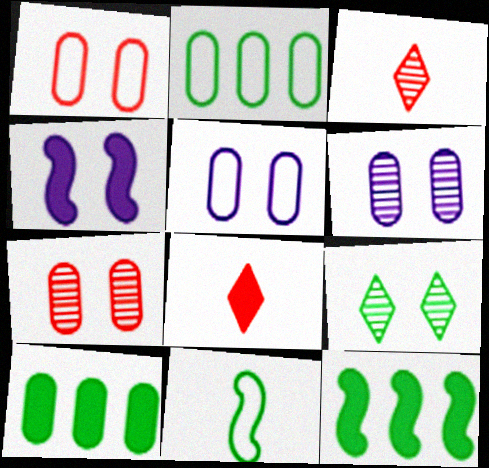[[1, 4, 9], 
[2, 3, 4], 
[3, 5, 12], 
[4, 8, 10], 
[9, 10, 11]]